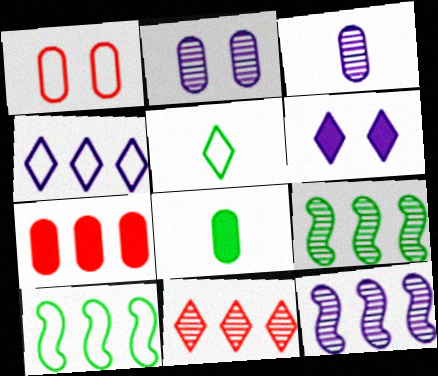[[4, 7, 9], 
[5, 6, 11]]